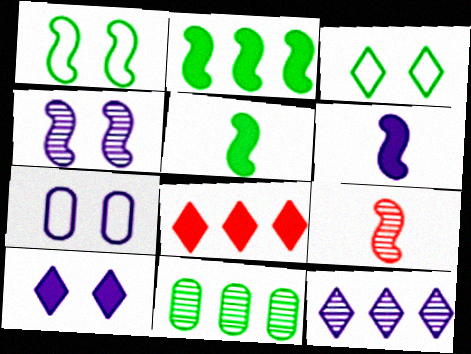[[3, 5, 11], 
[4, 7, 10], 
[6, 7, 12]]